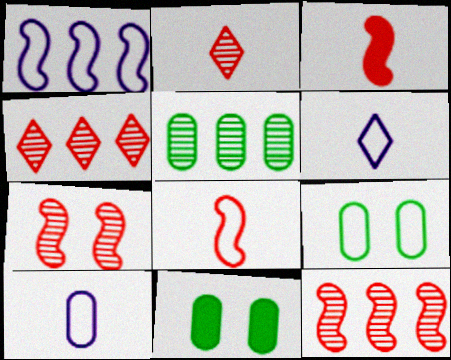[[1, 2, 11], 
[6, 11, 12]]